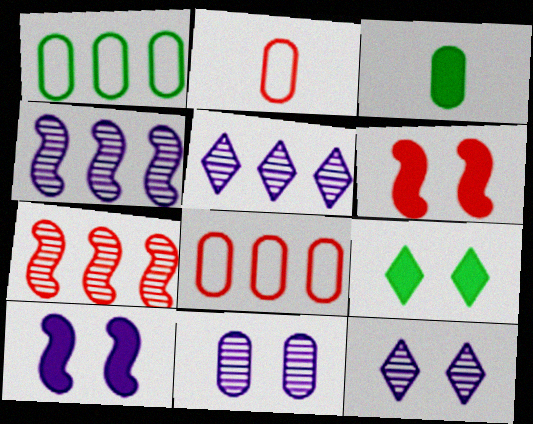[[2, 4, 9], 
[3, 8, 11]]